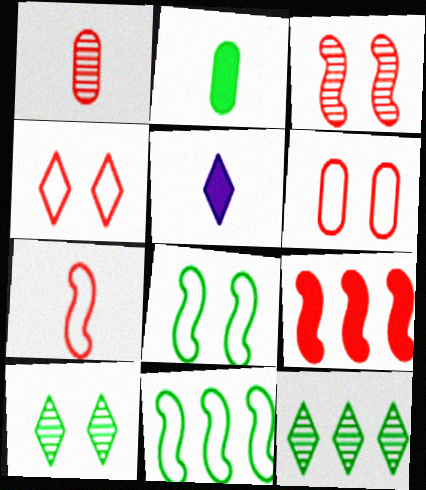[[1, 4, 9], 
[2, 8, 12], 
[2, 10, 11], 
[3, 7, 9], 
[4, 5, 12]]